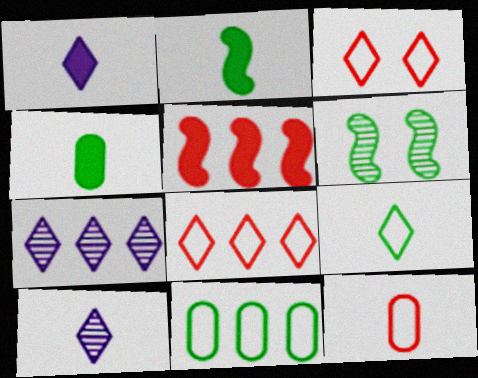[[2, 10, 12], 
[5, 7, 11]]